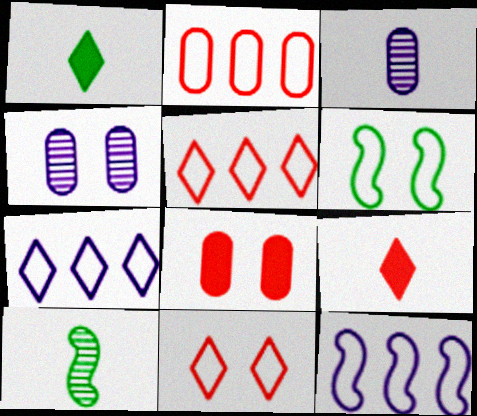[[7, 8, 10]]